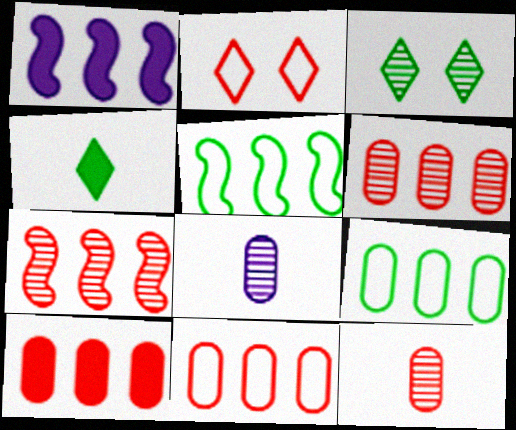[[1, 5, 7], 
[3, 7, 8], 
[6, 10, 11]]